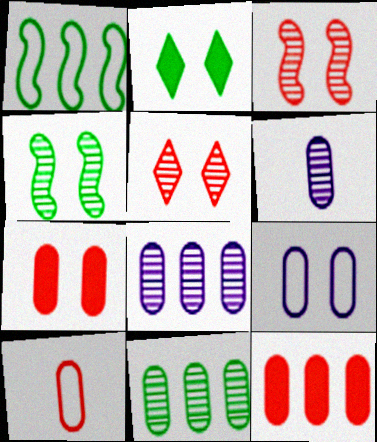[[2, 3, 9]]